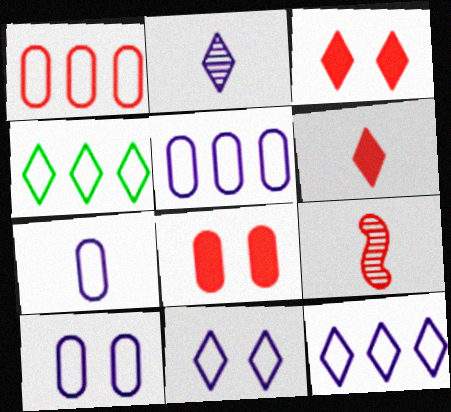[[1, 3, 9], 
[2, 3, 4], 
[5, 7, 10]]